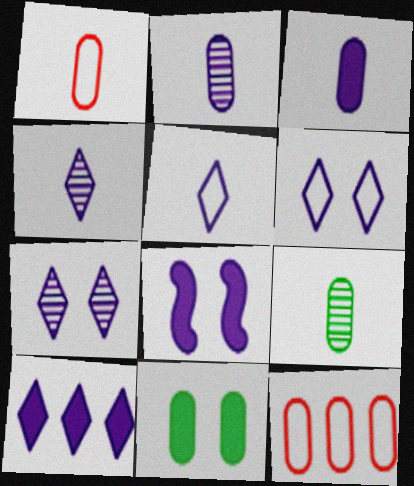[[1, 3, 9], 
[2, 11, 12], 
[3, 8, 10], 
[4, 6, 10], 
[5, 7, 10]]